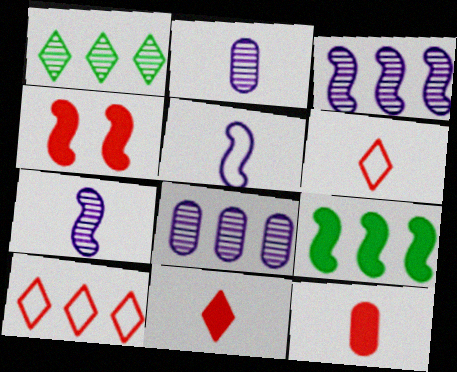[[8, 9, 10]]